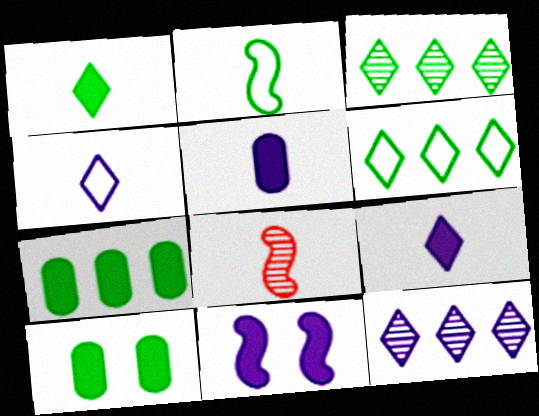[[2, 3, 10]]